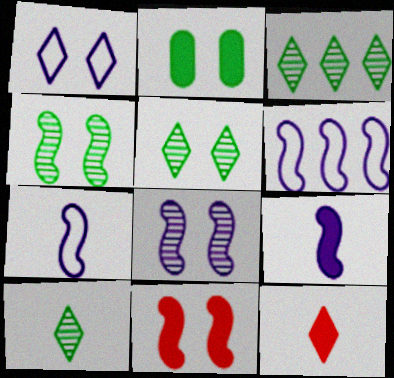[[1, 3, 12], 
[3, 5, 10], 
[6, 8, 9]]